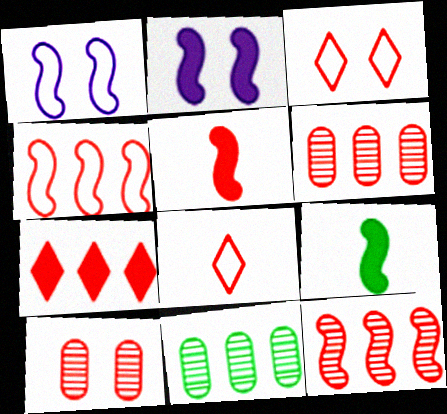[[1, 9, 12], 
[2, 8, 11], 
[3, 5, 6], 
[4, 6, 7]]